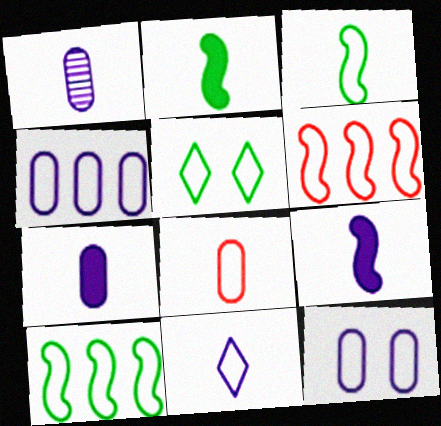[[1, 9, 11], 
[3, 8, 11]]